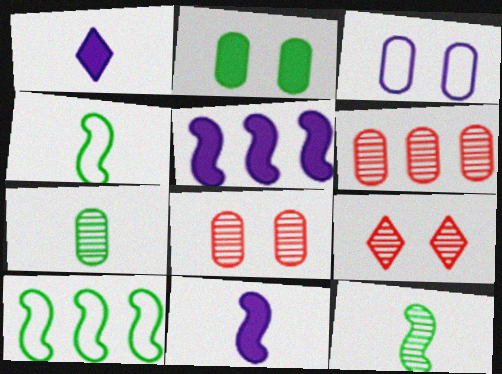[[1, 8, 10], 
[2, 3, 8]]